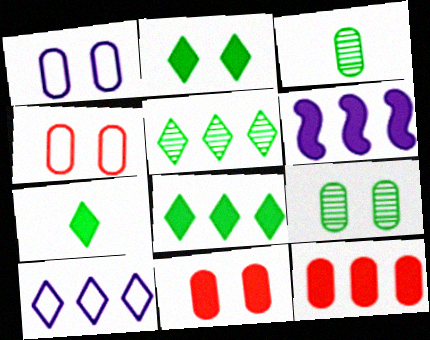[[1, 3, 12], 
[1, 9, 11], 
[2, 7, 8], 
[6, 7, 11], 
[6, 8, 12]]